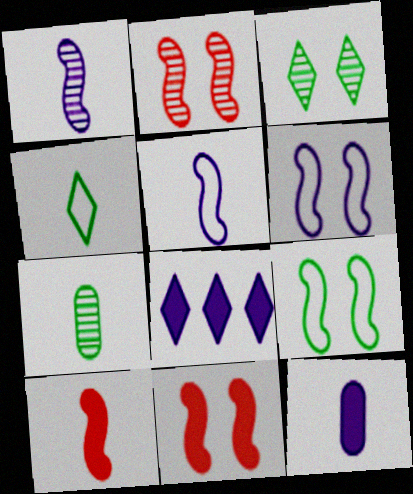[]